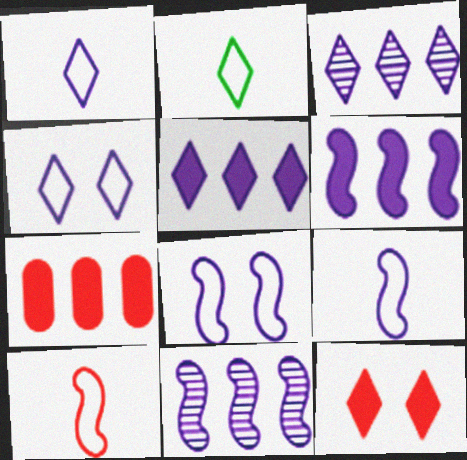[[2, 3, 12]]